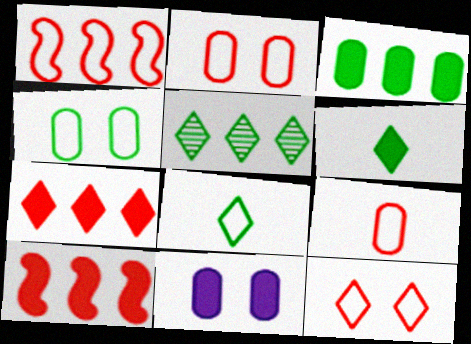[[1, 9, 12], 
[6, 10, 11]]